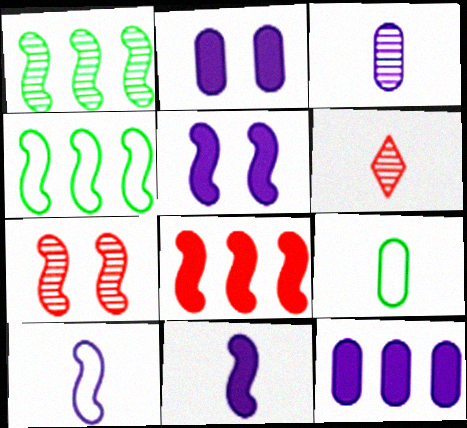[[2, 4, 6], 
[4, 7, 11], 
[6, 9, 11]]